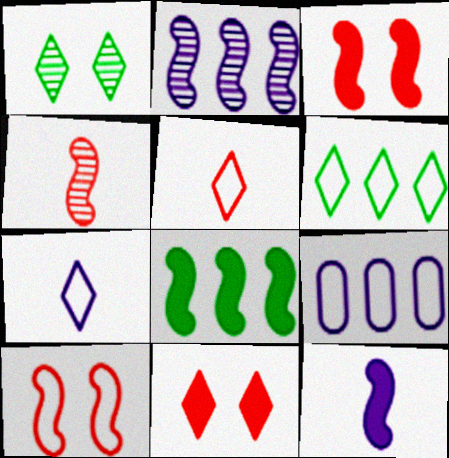[[3, 8, 12]]